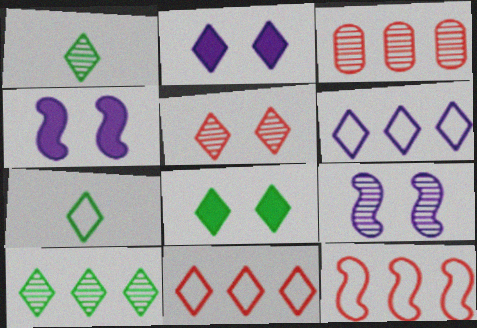[[1, 2, 11], 
[1, 3, 9], 
[3, 4, 7], 
[7, 8, 10]]